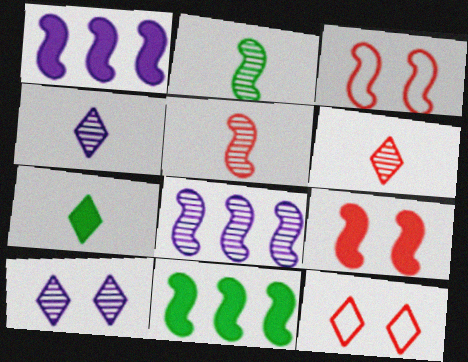[[1, 2, 3]]